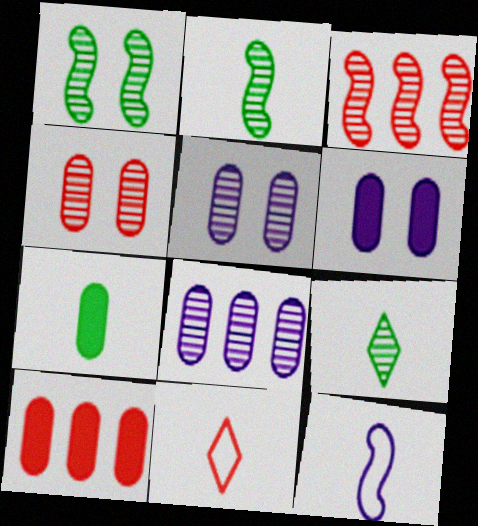[[3, 5, 9], 
[6, 7, 10]]